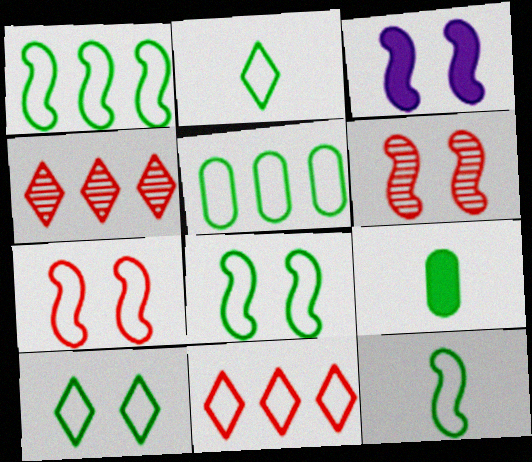[[1, 8, 12], 
[2, 5, 8], 
[3, 6, 8], 
[5, 10, 12]]